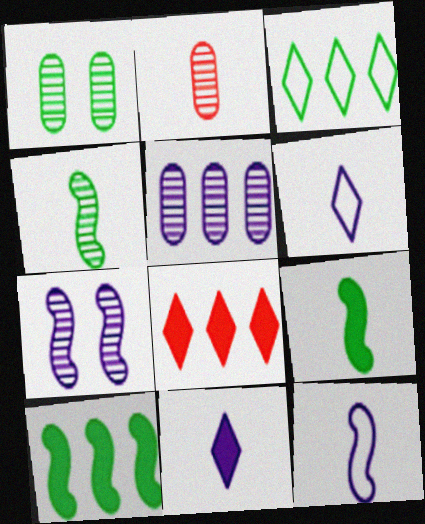[[1, 2, 5], 
[1, 3, 9], 
[1, 8, 12], 
[2, 6, 9]]